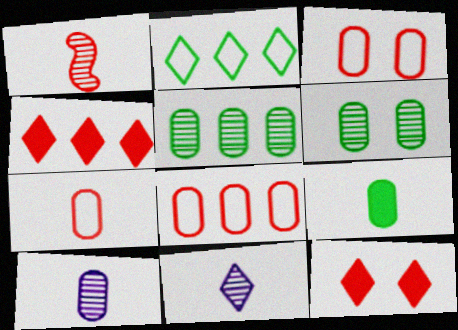[[1, 3, 4], 
[1, 8, 12], 
[2, 11, 12], 
[3, 7, 8], 
[7, 9, 10]]